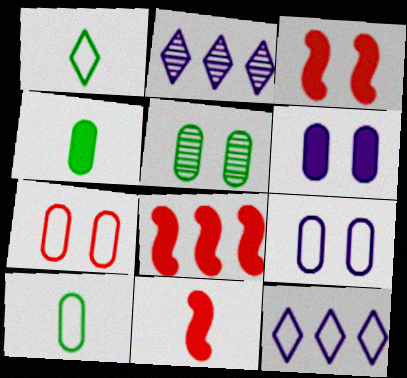[[2, 3, 10], 
[3, 8, 11], 
[5, 6, 7], 
[5, 11, 12]]